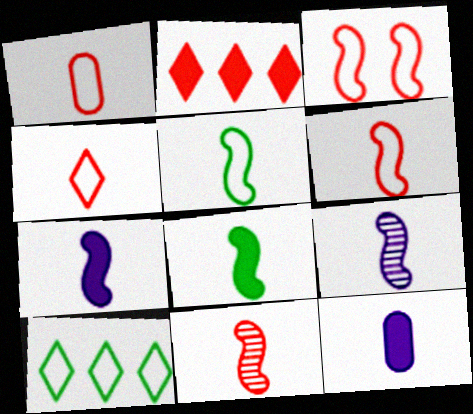[[1, 4, 6], 
[5, 7, 11], 
[6, 8, 9]]